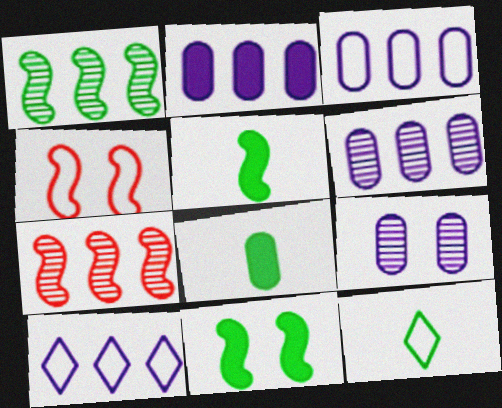[[2, 3, 6], 
[3, 4, 12]]